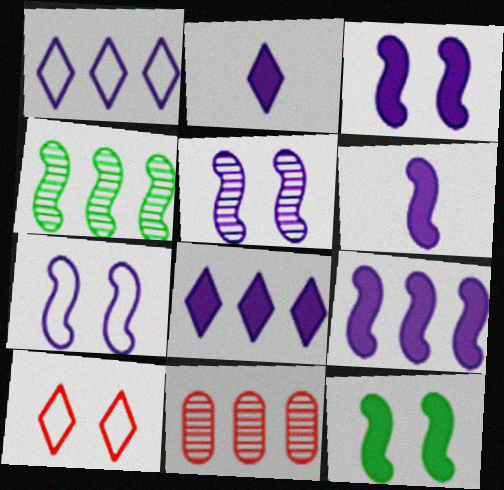[[3, 5, 7], 
[3, 6, 9]]